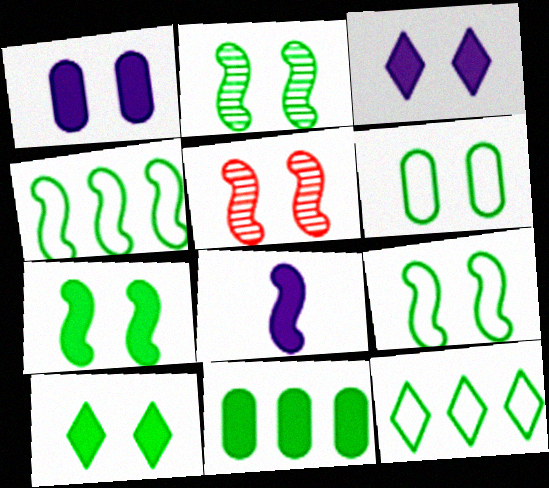[[2, 6, 10], 
[2, 7, 9], 
[3, 5, 6], 
[4, 5, 8]]